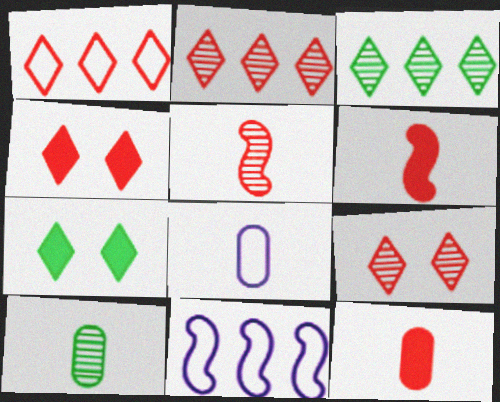[[4, 10, 11], 
[8, 10, 12]]